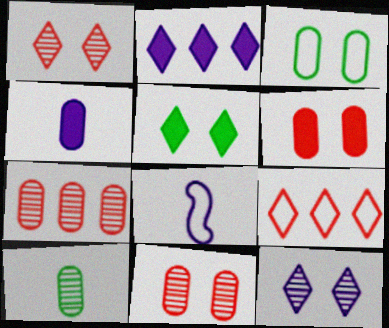[[3, 4, 7], 
[3, 8, 9], 
[5, 7, 8]]